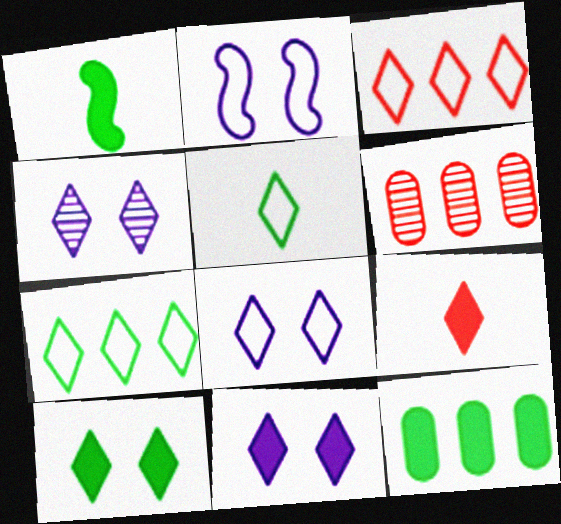[[1, 6, 8], 
[1, 10, 12], 
[3, 5, 8], 
[4, 7, 9], 
[4, 8, 11]]